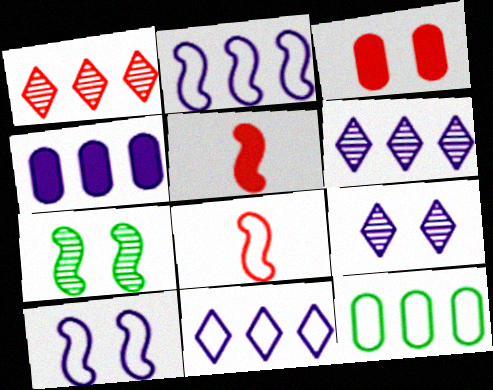[[1, 3, 8], 
[2, 4, 6], 
[2, 5, 7], 
[5, 9, 12]]